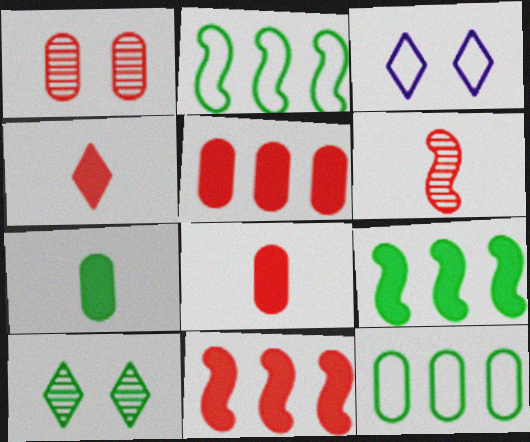[[2, 7, 10]]